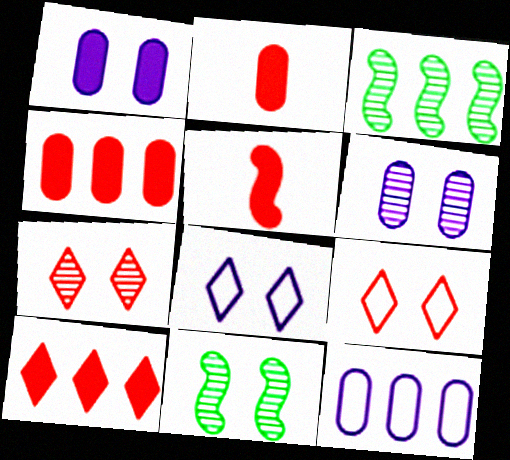[[1, 9, 11], 
[2, 3, 8], 
[3, 10, 12], 
[6, 7, 11]]